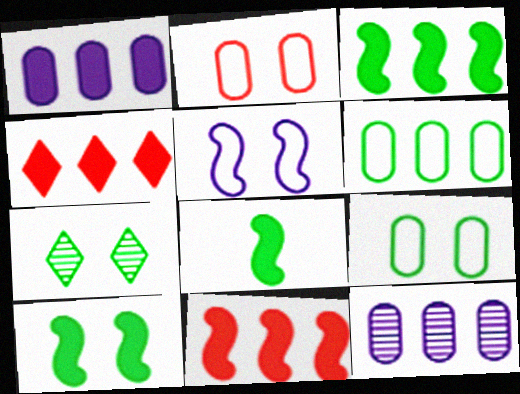[[1, 3, 4], 
[3, 8, 10], 
[6, 7, 8], 
[7, 9, 10]]